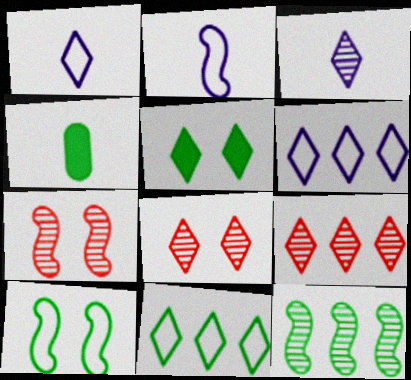[[1, 5, 9], 
[4, 6, 7]]